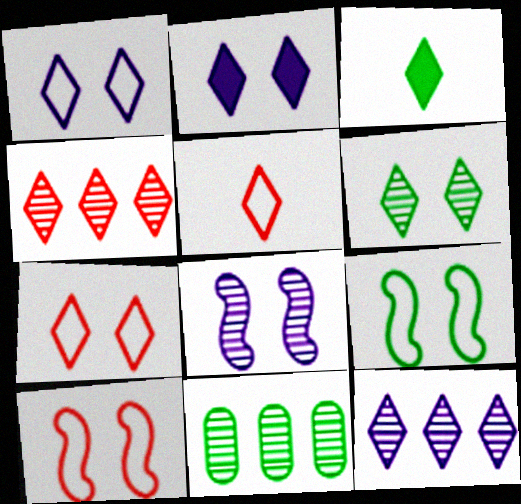[[1, 3, 4], 
[2, 6, 7], 
[3, 7, 12], 
[3, 9, 11]]